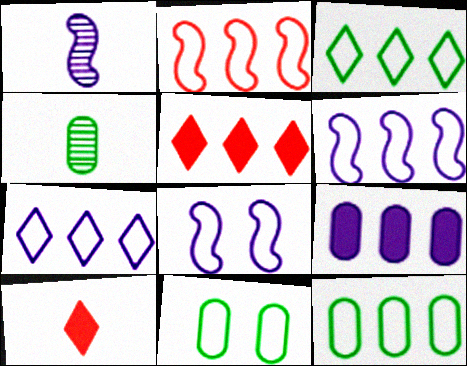[[1, 5, 11], 
[2, 7, 12], 
[4, 5, 8]]